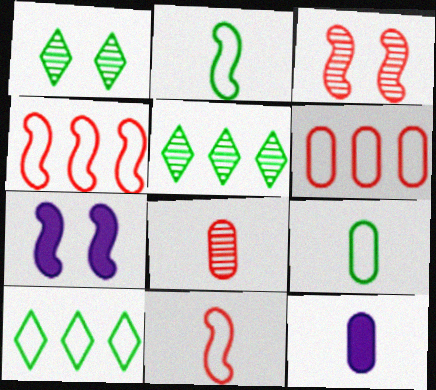[[1, 4, 12], 
[3, 10, 12], 
[7, 8, 10], 
[8, 9, 12]]